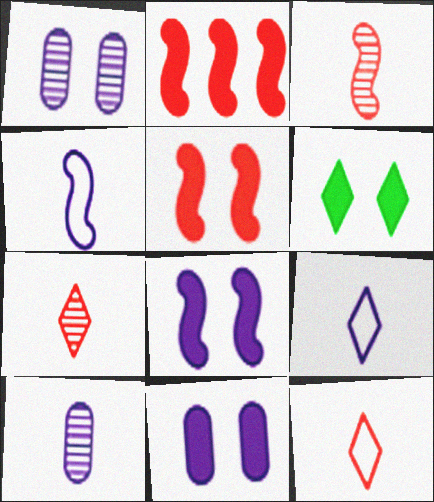[[5, 6, 11]]